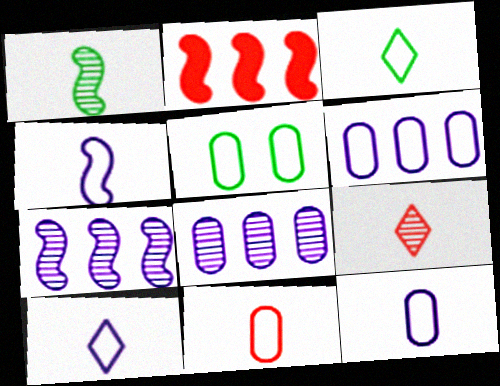[[3, 4, 11], 
[4, 10, 12], 
[5, 6, 11]]